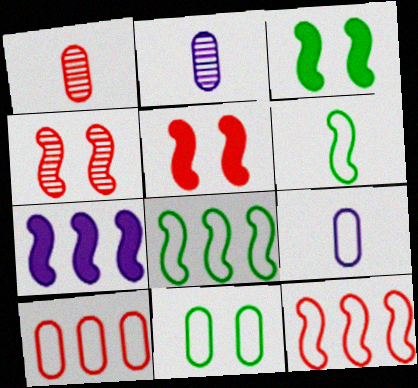[[4, 6, 7], 
[9, 10, 11]]